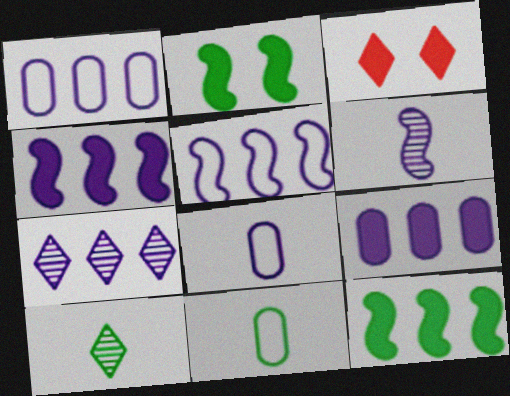[[1, 4, 7], 
[5, 7, 9]]